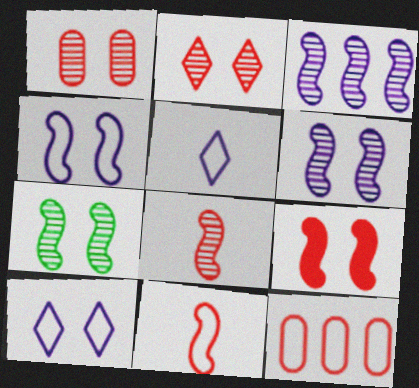[[3, 7, 8], 
[4, 7, 9]]